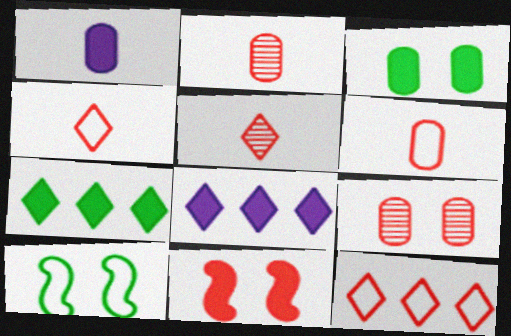[[1, 7, 11], 
[2, 8, 10], 
[2, 11, 12]]